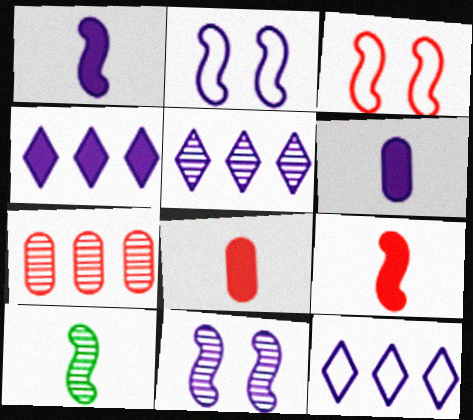[[2, 5, 6], 
[4, 5, 12], 
[6, 11, 12]]